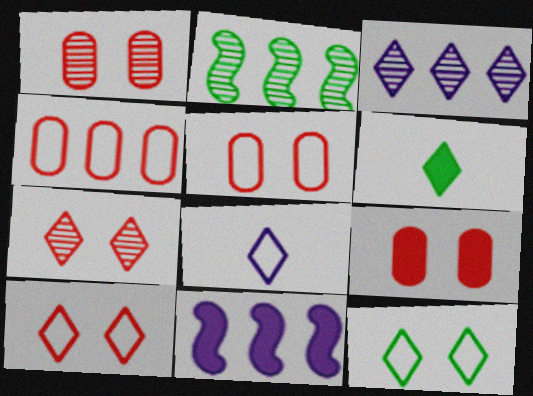[[1, 5, 9], 
[2, 8, 9], 
[3, 6, 10], 
[6, 9, 11]]